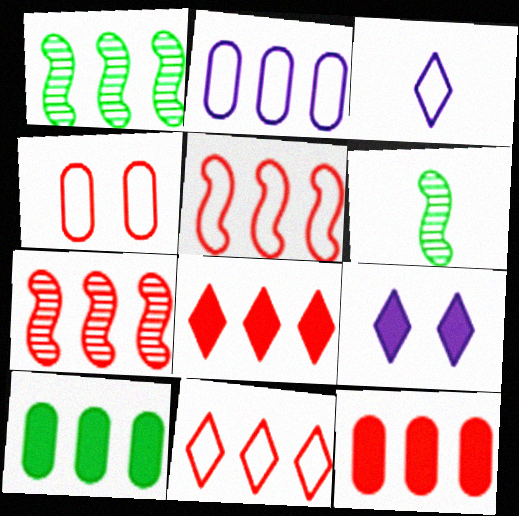[[1, 2, 8], 
[7, 11, 12]]